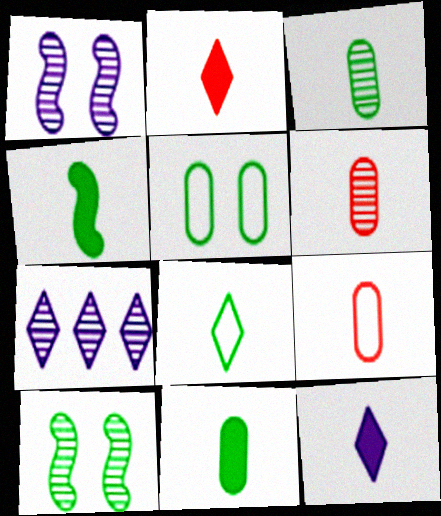[[3, 4, 8], 
[6, 7, 10]]